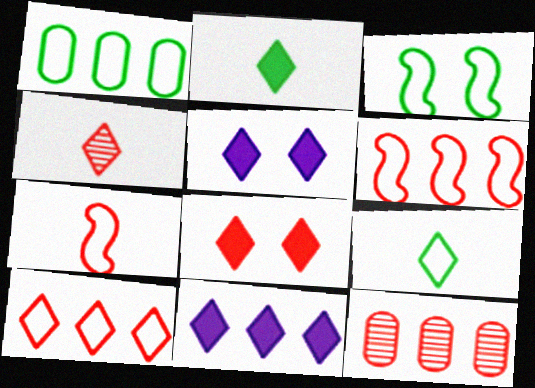[[1, 3, 9], 
[2, 8, 11], 
[4, 8, 10], 
[7, 8, 12]]